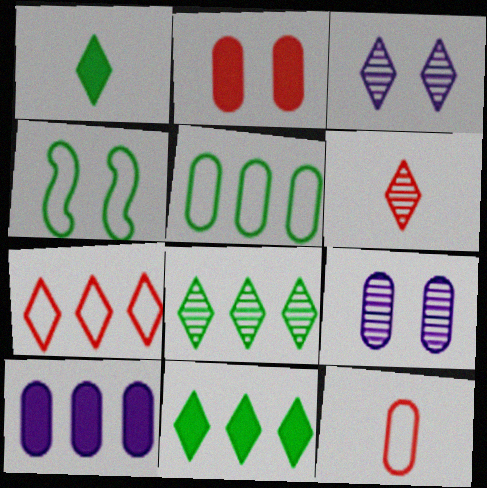[[1, 3, 7], 
[2, 3, 4], 
[3, 6, 8], 
[4, 6, 10]]